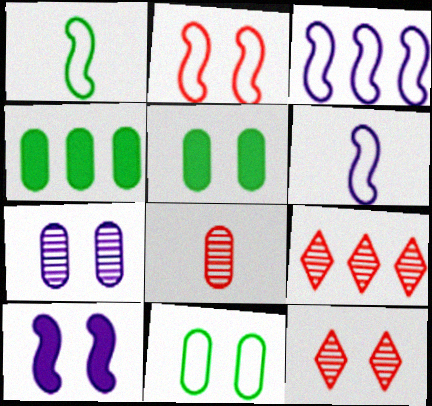[[1, 2, 3], 
[3, 4, 9], 
[4, 6, 12], 
[5, 6, 9], 
[10, 11, 12]]